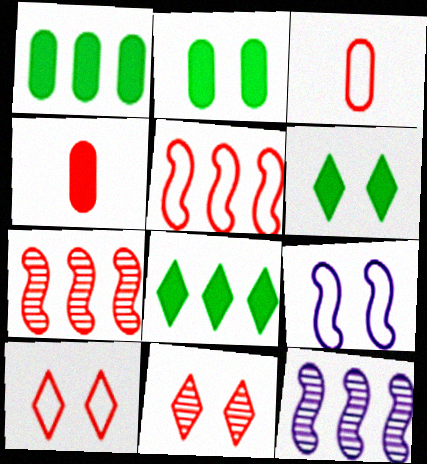[[2, 9, 11], 
[3, 5, 10], 
[3, 6, 12], 
[4, 5, 11], 
[4, 7, 10]]